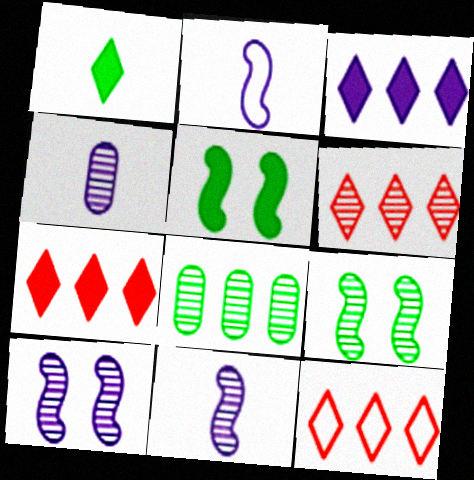[[4, 5, 12], 
[4, 6, 9], 
[6, 7, 12]]